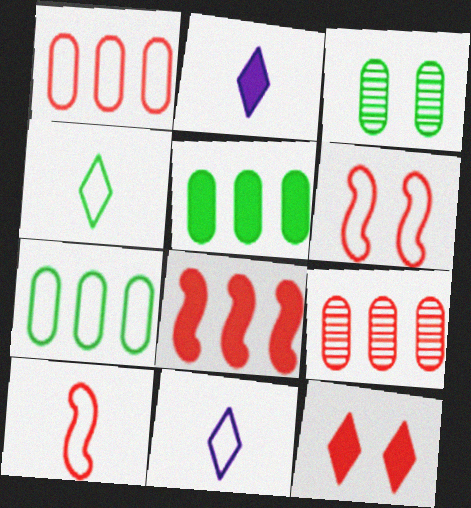[[3, 8, 11], 
[6, 7, 11], 
[9, 10, 12]]